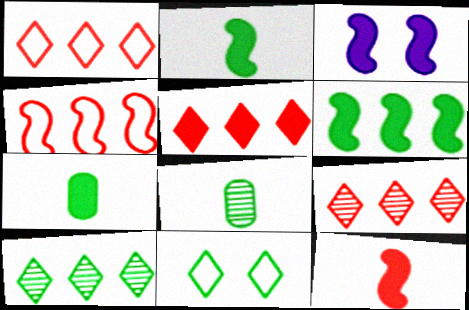[[1, 3, 8], 
[1, 5, 9], 
[3, 5, 7], 
[3, 6, 12], 
[6, 8, 11]]